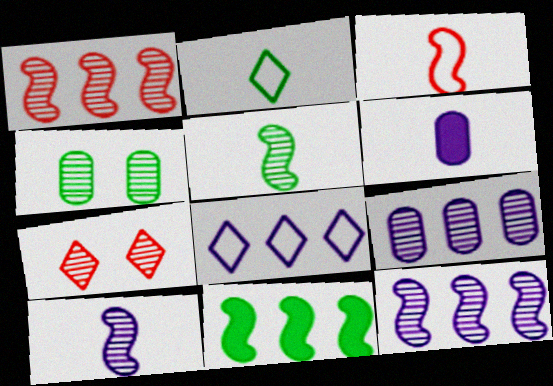[[2, 4, 11], 
[5, 7, 9]]